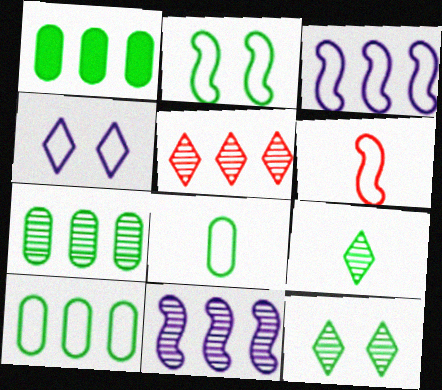[[1, 2, 9], 
[1, 3, 5], 
[1, 7, 10], 
[2, 3, 6], 
[4, 6, 10], 
[5, 7, 11]]